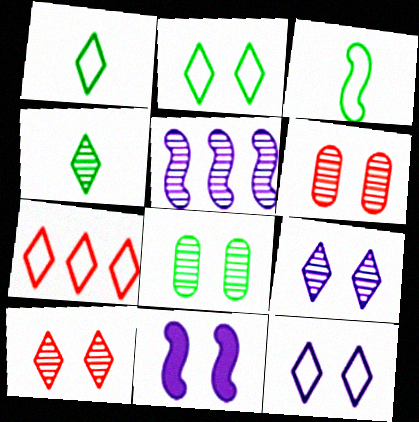[[1, 7, 12], 
[2, 6, 11], 
[4, 5, 6]]